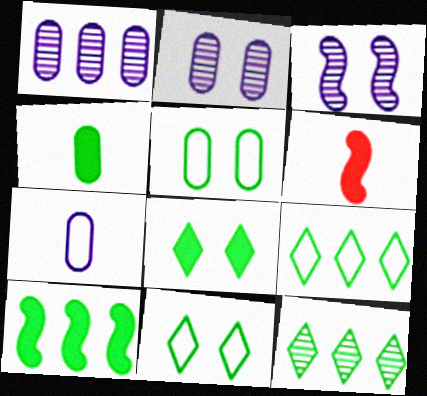[[1, 6, 11], 
[2, 6, 9], 
[4, 8, 10]]